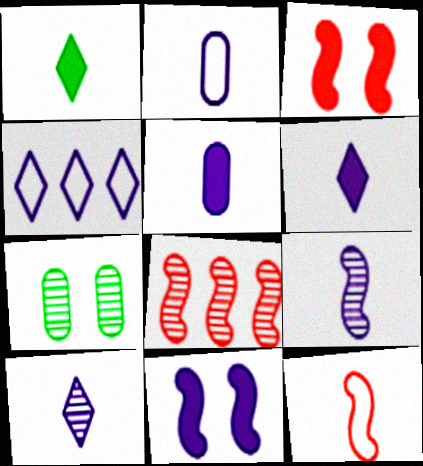[[2, 6, 9], 
[3, 8, 12], 
[7, 8, 10]]